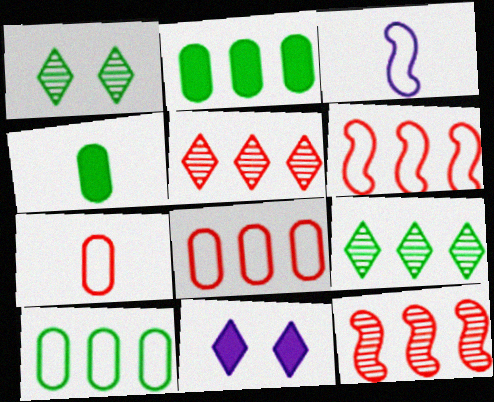[]